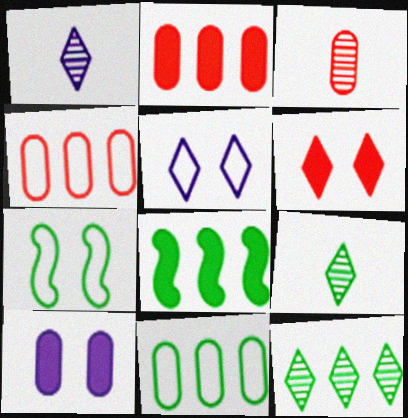[[1, 2, 7], 
[3, 5, 8], 
[3, 10, 11], 
[8, 11, 12]]